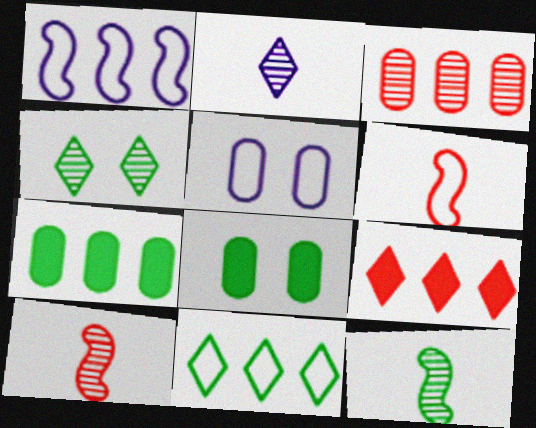[[5, 6, 11], 
[5, 9, 12], 
[8, 11, 12]]